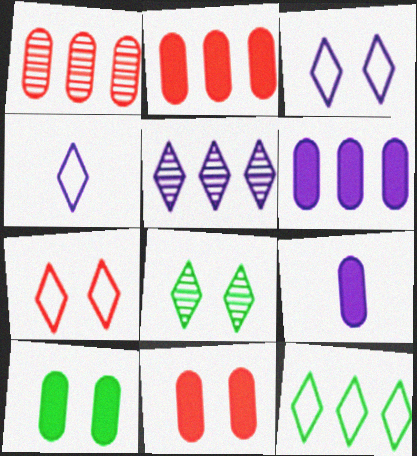[[2, 9, 10], 
[4, 7, 12]]